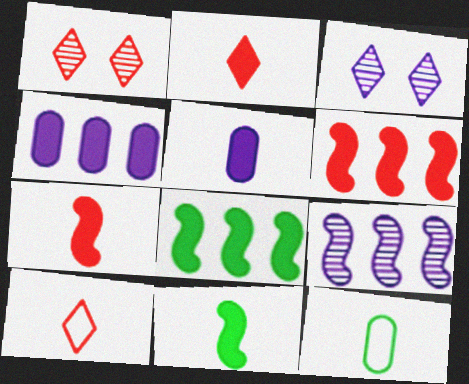[[2, 5, 11], 
[3, 6, 12]]